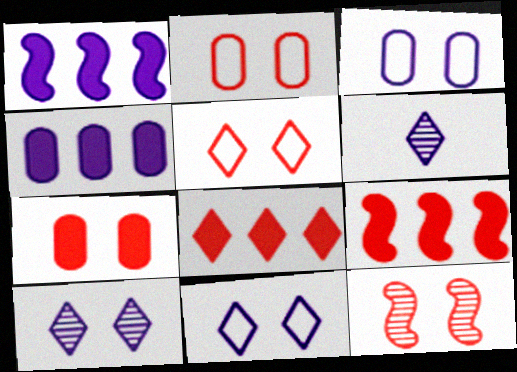[[1, 3, 6], 
[5, 7, 12]]